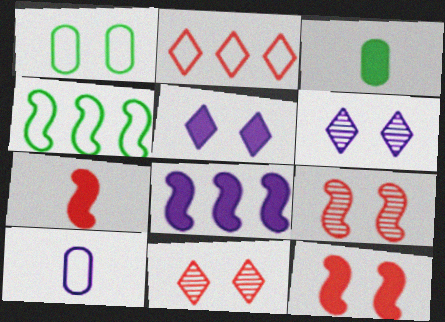[[1, 5, 9], 
[1, 6, 12], 
[6, 8, 10]]